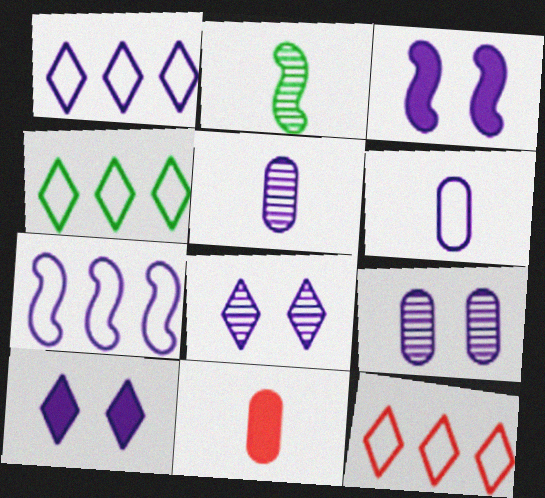[[1, 3, 5], 
[1, 4, 12], 
[5, 7, 10]]